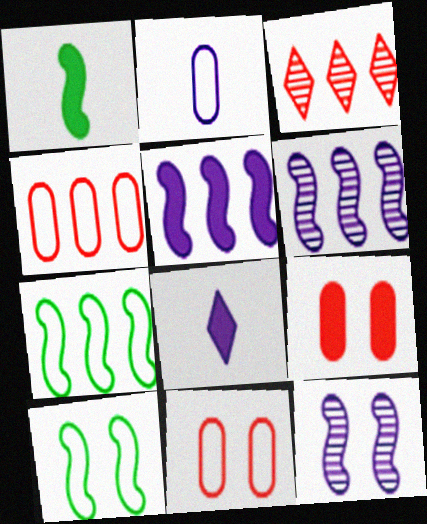[]